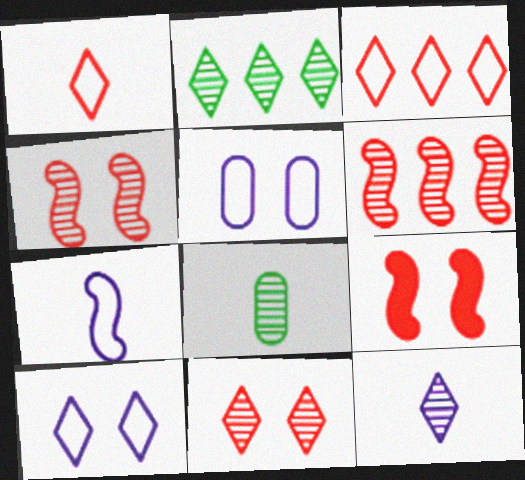[[2, 11, 12]]